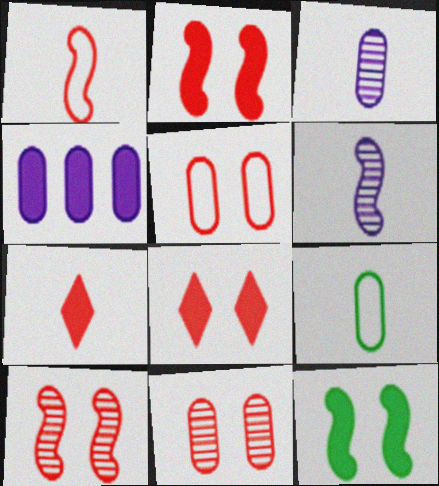[[4, 7, 12], 
[4, 9, 11], 
[5, 8, 10], 
[6, 7, 9]]